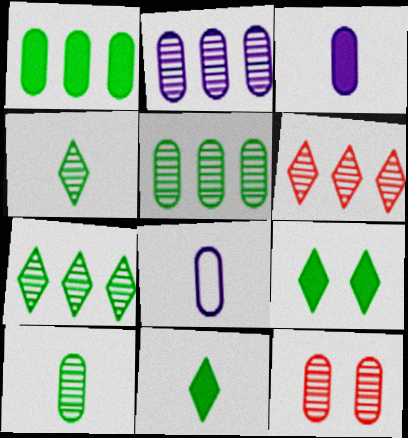[[1, 8, 12], 
[2, 10, 12]]